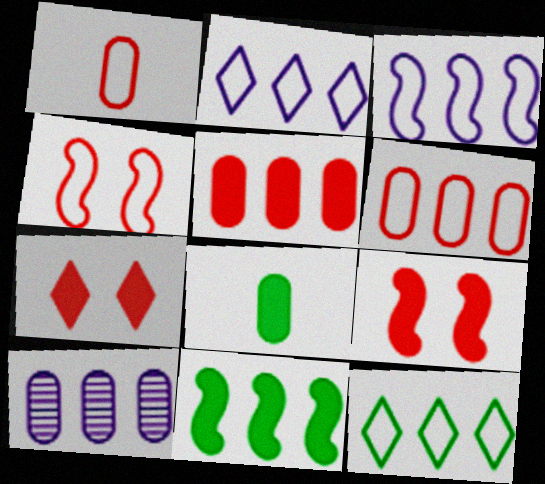[[3, 6, 12]]